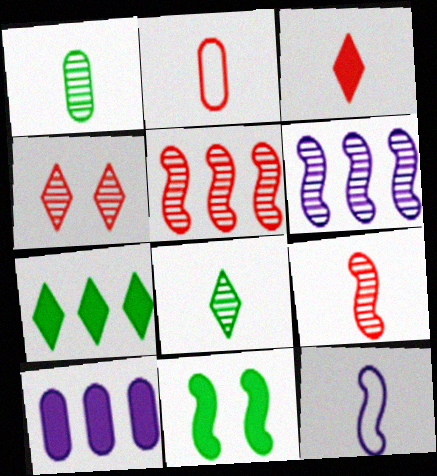[[1, 3, 12], 
[1, 4, 6], 
[2, 3, 9], 
[3, 10, 11], 
[5, 11, 12]]